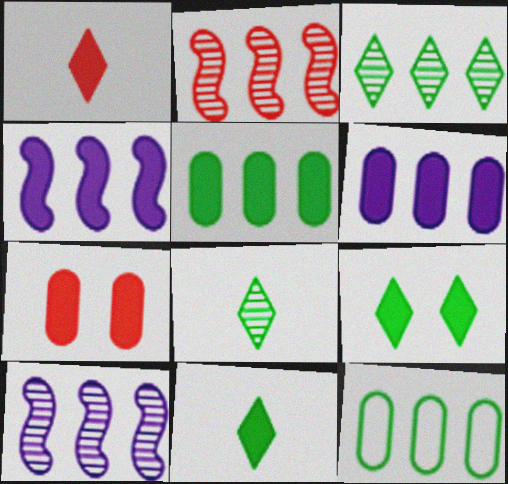[[4, 7, 11]]